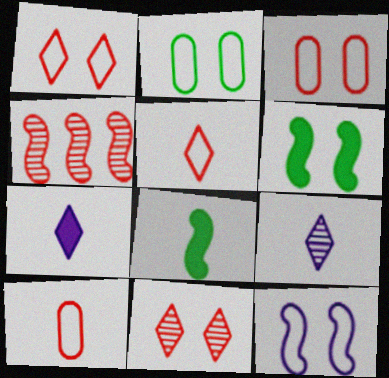[[1, 2, 12], 
[2, 4, 7], 
[4, 8, 12], 
[8, 9, 10]]